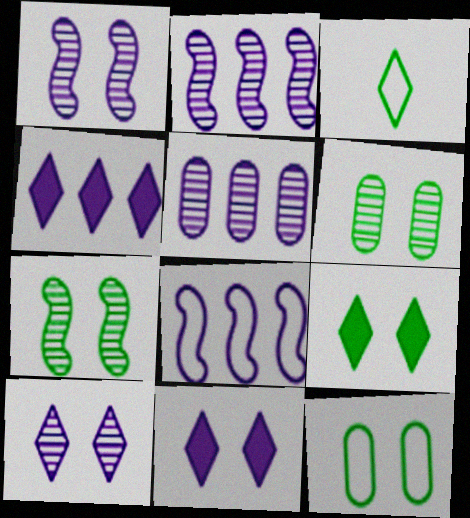[[4, 5, 8], 
[7, 9, 12]]